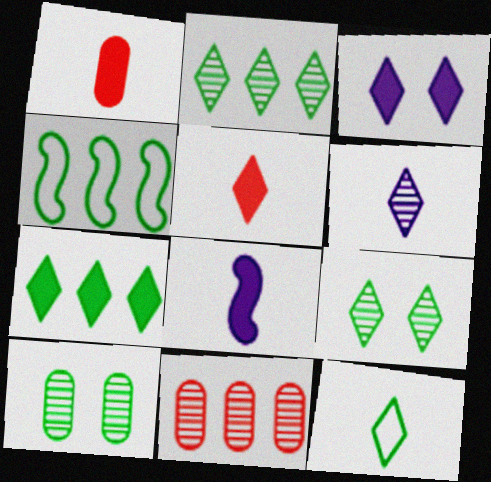[[3, 5, 7], 
[5, 6, 12], 
[7, 9, 12]]